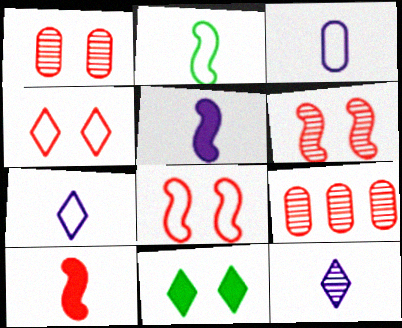[[3, 5, 12], 
[4, 9, 10]]